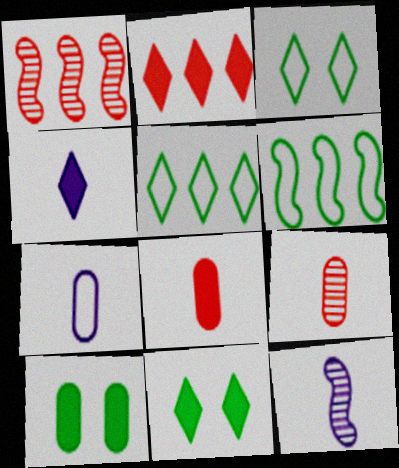[[1, 7, 11], 
[2, 4, 11], 
[4, 7, 12]]